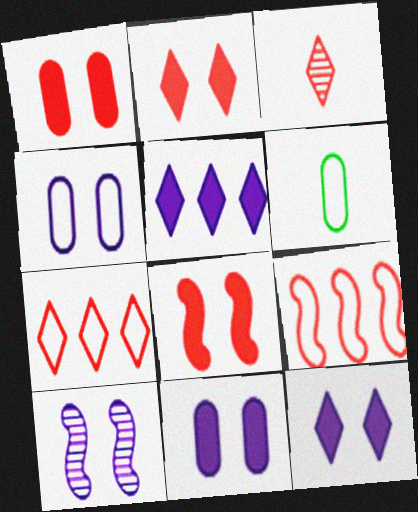[[1, 2, 8], 
[1, 3, 9], 
[2, 3, 7], 
[4, 10, 12]]